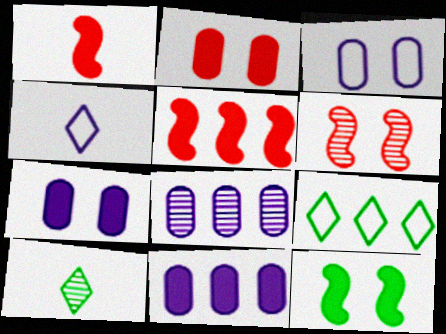[[3, 5, 10], 
[5, 8, 9], 
[6, 8, 10]]